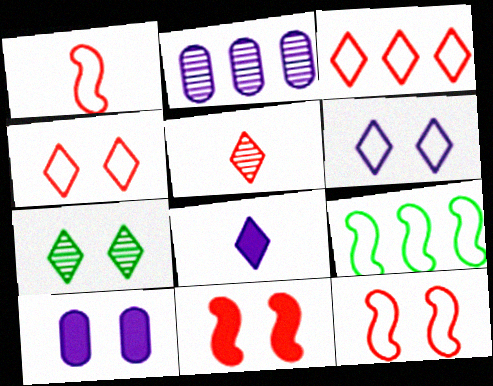[[3, 7, 8], 
[5, 9, 10], 
[7, 10, 12]]